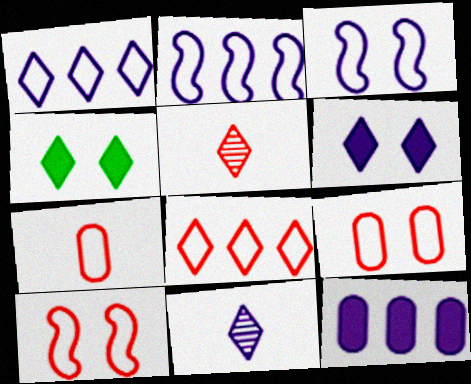[[1, 4, 5], 
[1, 6, 11], 
[3, 11, 12], 
[4, 8, 11], 
[7, 8, 10]]